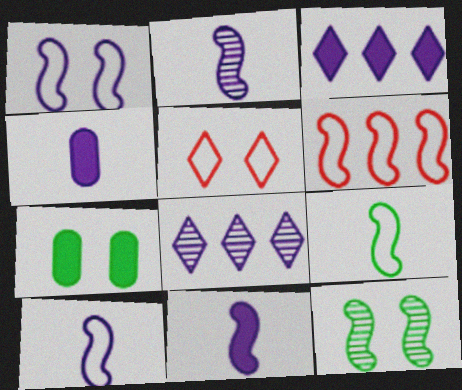[[1, 4, 8], 
[1, 6, 9], 
[2, 10, 11], 
[6, 11, 12]]